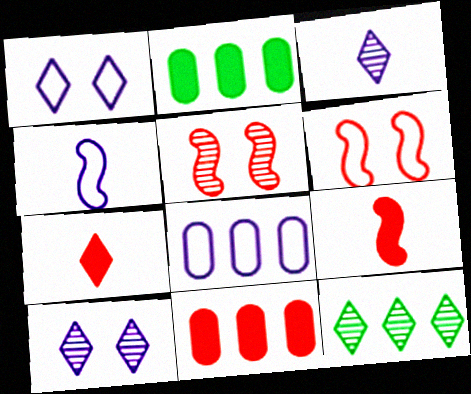[[1, 4, 8], 
[1, 7, 12], 
[2, 3, 6]]